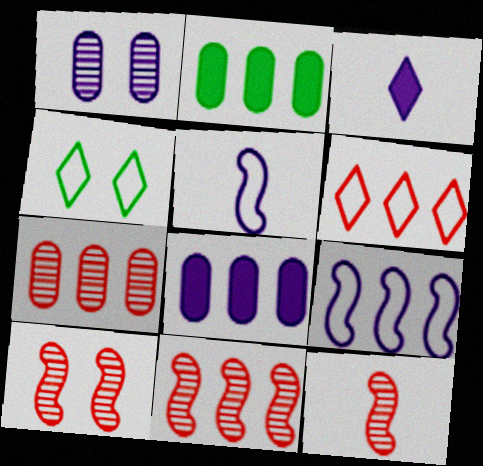[[1, 3, 9], 
[4, 8, 12], 
[10, 11, 12]]